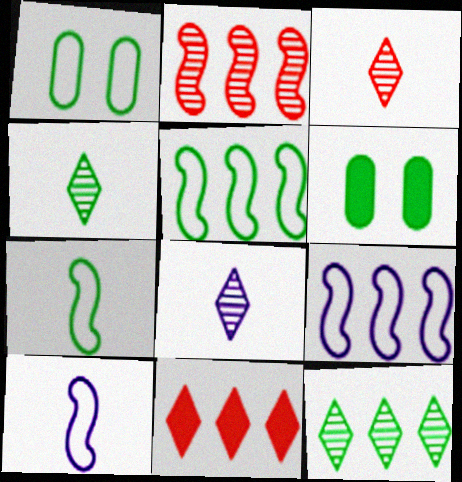[[3, 4, 8], 
[3, 6, 9], 
[4, 5, 6], 
[6, 7, 12]]